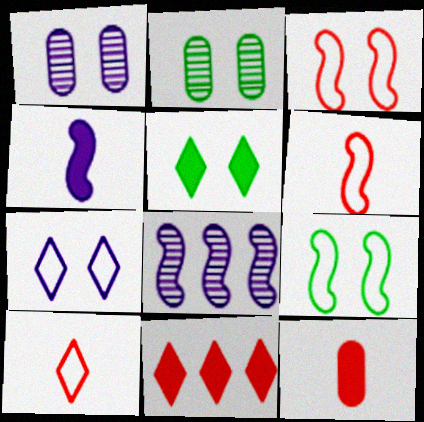[[1, 3, 5], 
[2, 5, 9]]